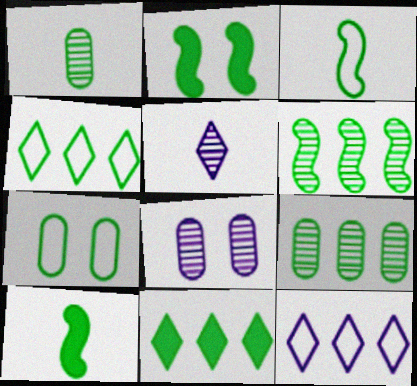[[1, 2, 4], 
[2, 3, 6], 
[3, 4, 7]]